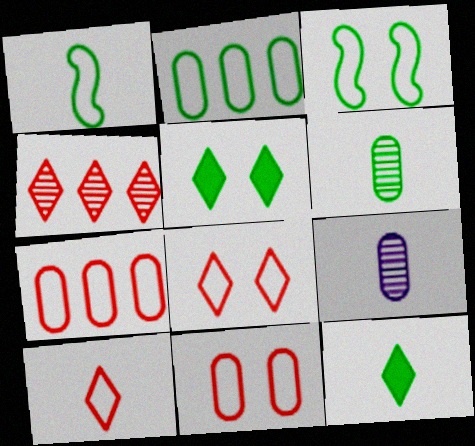[[1, 6, 12]]